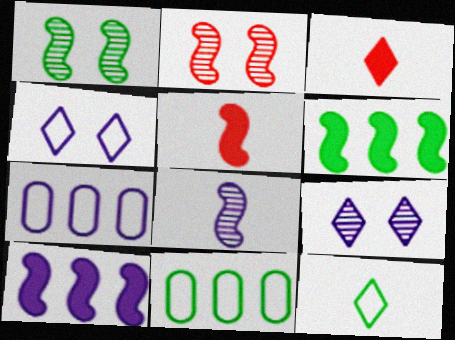[[1, 3, 7], 
[5, 9, 11]]